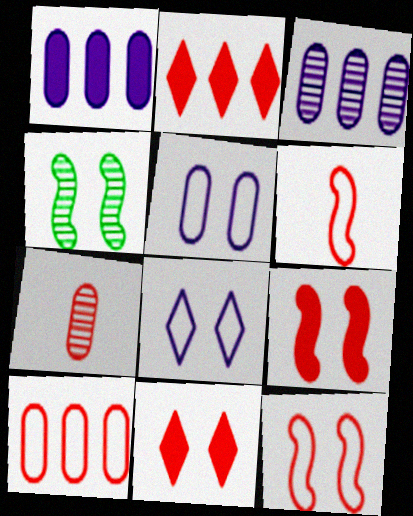[[2, 7, 12], 
[4, 5, 11]]